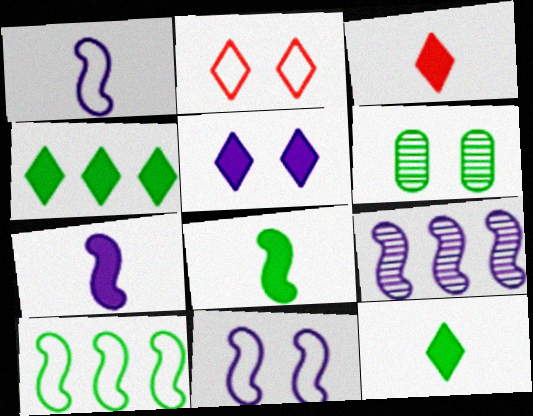[[3, 4, 5], 
[6, 10, 12], 
[7, 9, 11]]